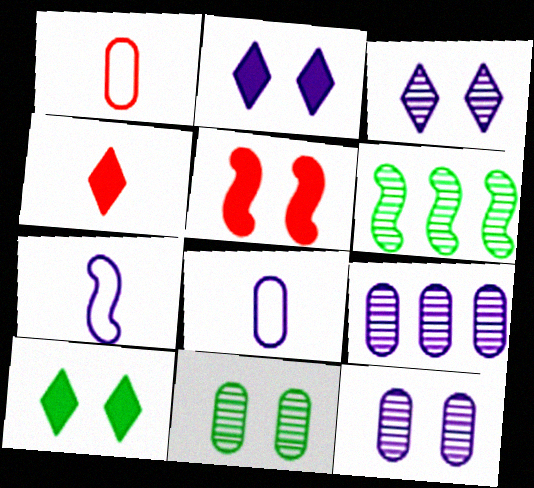[[1, 2, 6], 
[2, 7, 9], 
[5, 6, 7]]